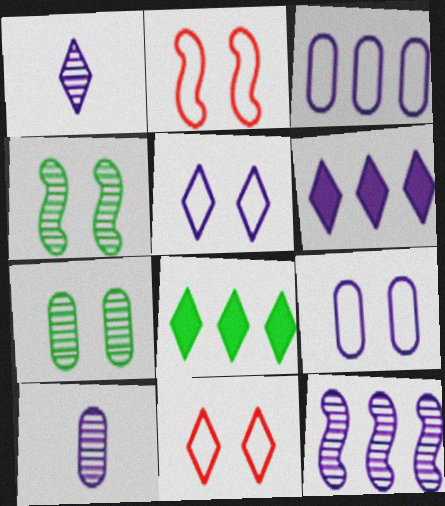[[1, 5, 6], 
[1, 8, 11], 
[2, 8, 10], 
[3, 6, 12]]